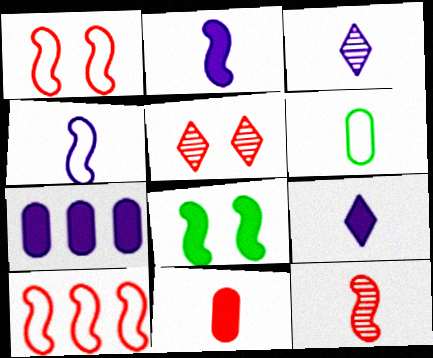[[5, 10, 11], 
[6, 9, 12]]